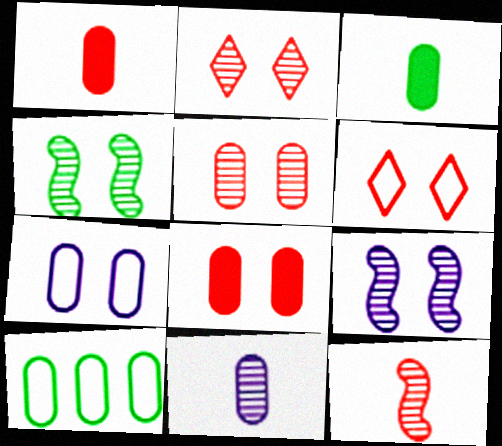[[8, 10, 11]]